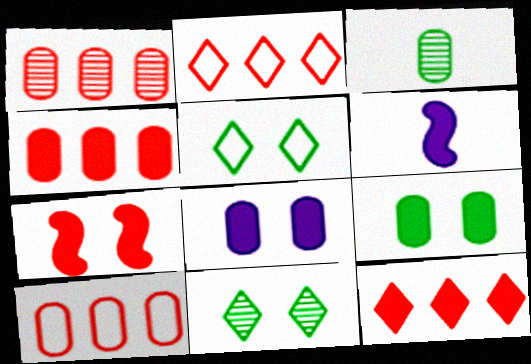[[1, 4, 10], 
[1, 5, 6], 
[3, 8, 10], 
[6, 9, 12], 
[6, 10, 11]]